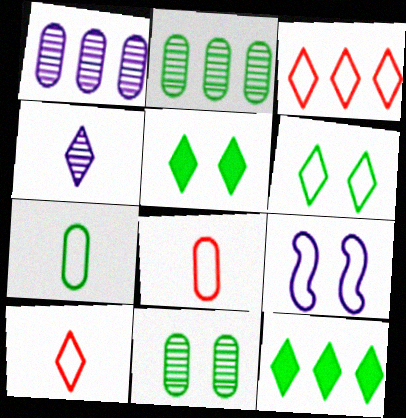[[3, 4, 5], 
[3, 7, 9]]